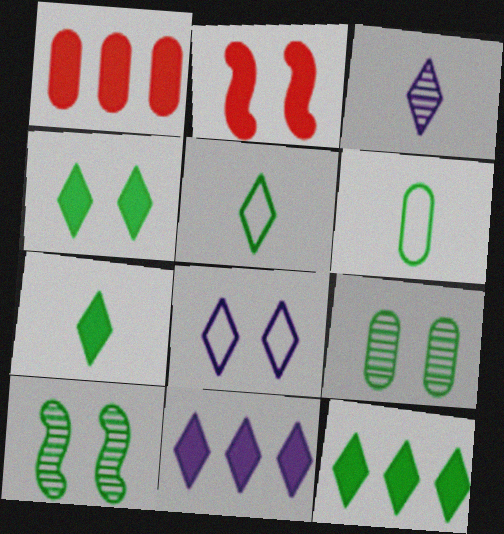[[2, 8, 9], 
[3, 8, 11], 
[4, 7, 12], 
[6, 10, 12]]